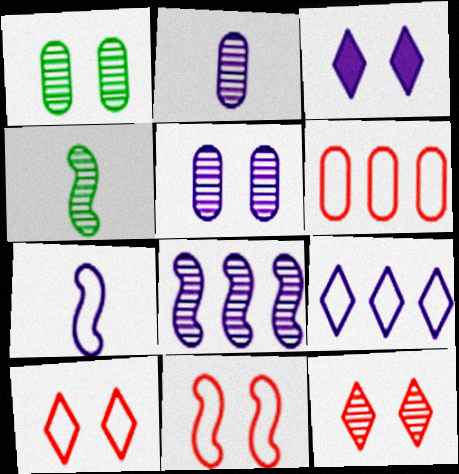[[1, 3, 11], 
[3, 4, 6]]